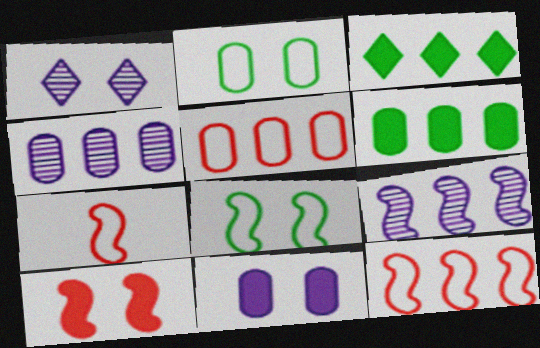[[1, 2, 10], 
[1, 6, 7], 
[3, 4, 12], 
[3, 5, 9], 
[4, 5, 6]]